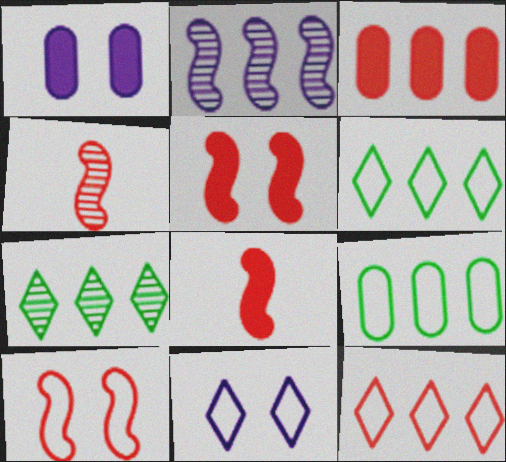[[1, 4, 6], 
[2, 3, 6]]